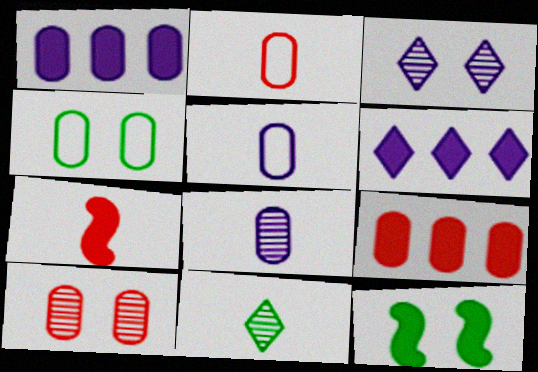[[2, 9, 10], 
[4, 8, 9], 
[5, 7, 11]]